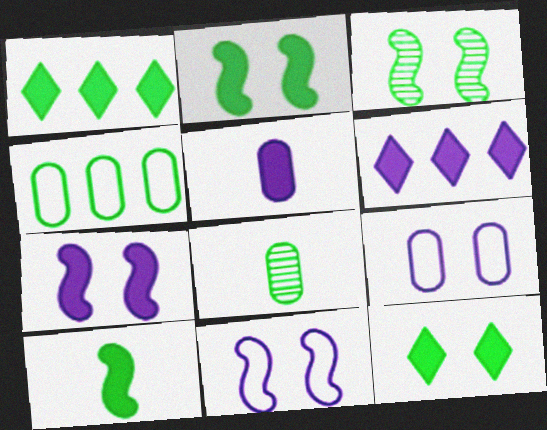[[5, 6, 7]]